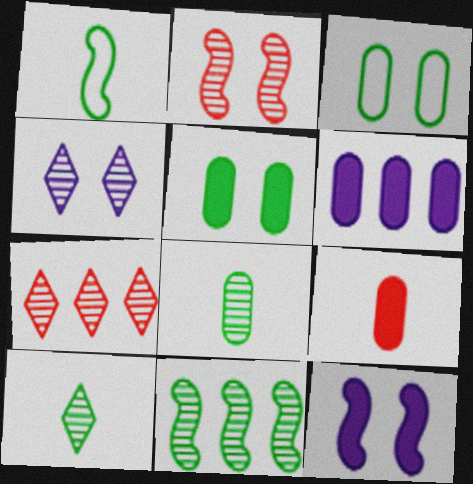[[4, 7, 10], 
[5, 6, 9]]